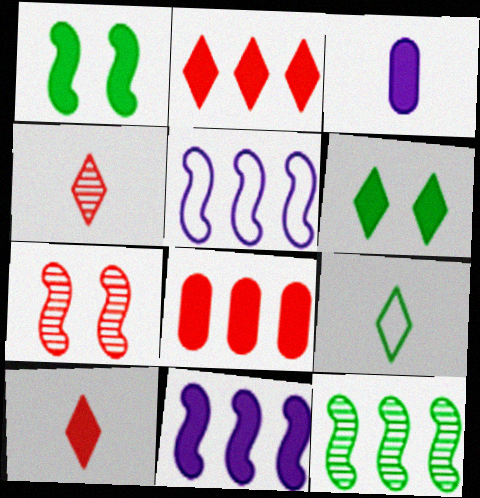[[1, 2, 3]]